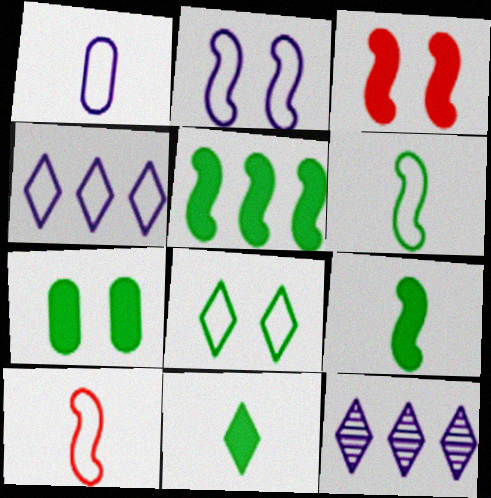[[1, 2, 4], 
[5, 7, 11], 
[7, 10, 12]]